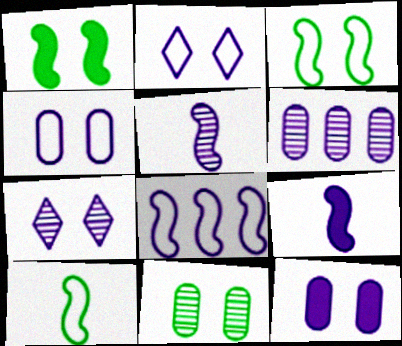[[2, 6, 9], 
[5, 6, 7]]